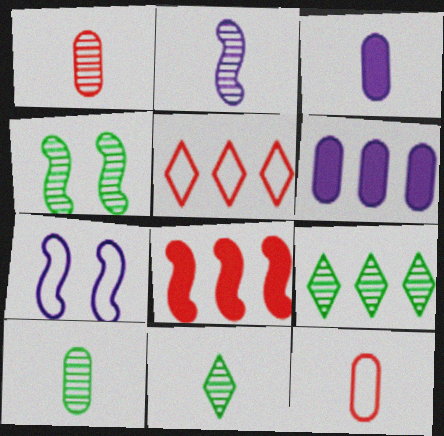[[1, 2, 11], 
[3, 4, 5], 
[3, 10, 12], 
[4, 9, 10]]